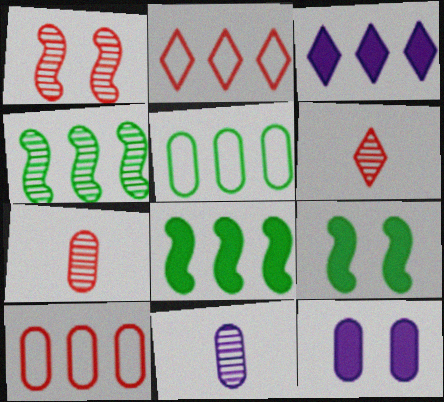[[2, 9, 11], 
[3, 4, 10], 
[5, 7, 12]]